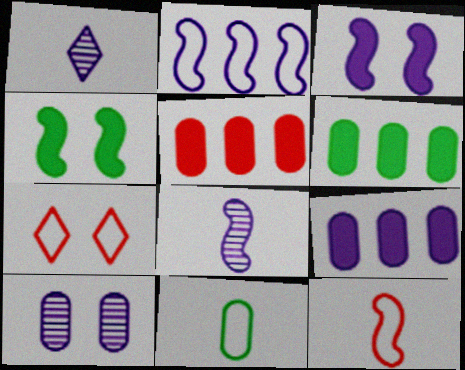[[2, 3, 8], 
[2, 7, 11], 
[4, 7, 10], 
[5, 6, 9], 
[5, 10, 11], 
[6, 7, 8]]